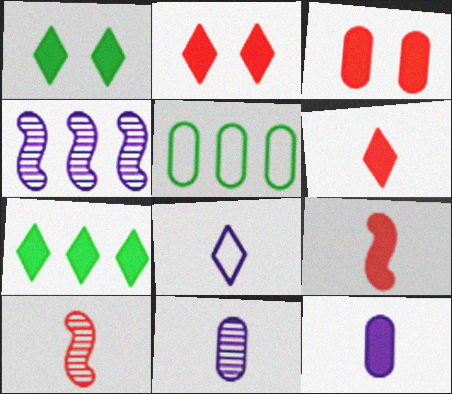[[3, 5, 11]]